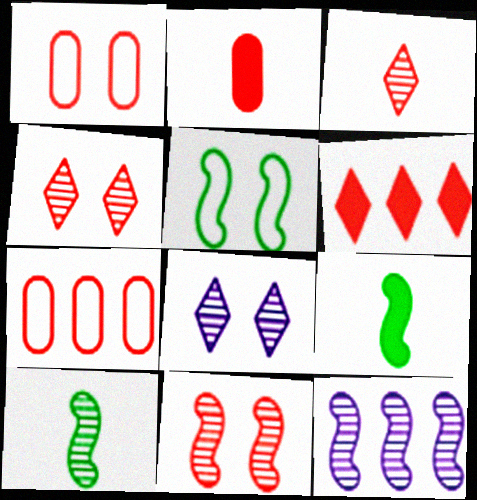[[7, 8, 9], 
[10, 11, 12]]